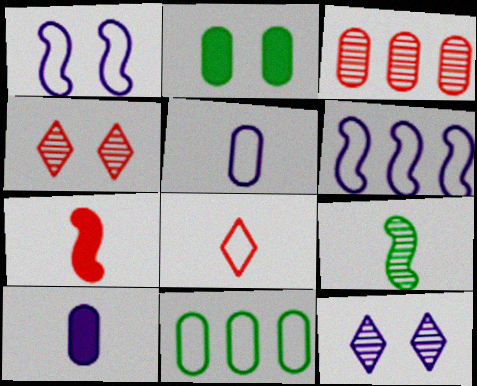[[1, 2, 4], 
[1, 8, 11], 
[2, 3, 5], 
[3, 9, 12], 
[6, 10, 12], 
[7, 11, 12], 
[8, 9, 10]]